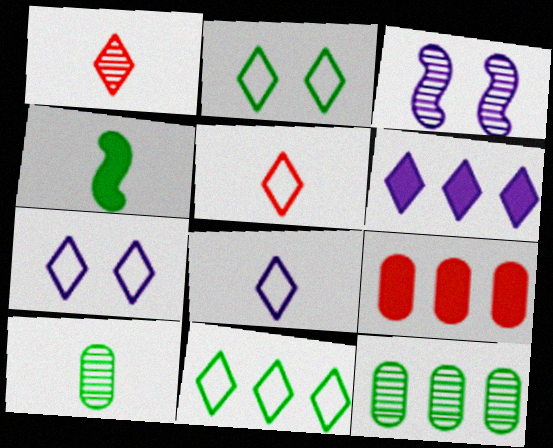[[1, 2, 6], 
[1, 3, 12], 
[2, 4, 12], 
[5, 7, 11]]